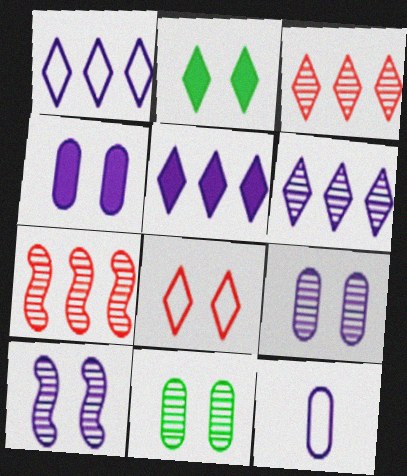[[1, 5, 6], 
[2, 7, 12], 
[5, 10, 12]]